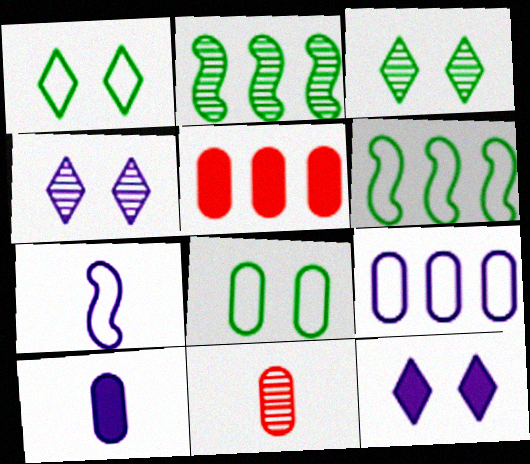[[2, 4, 11], 
[3, 5, 7], 
[6, 11, 12]]